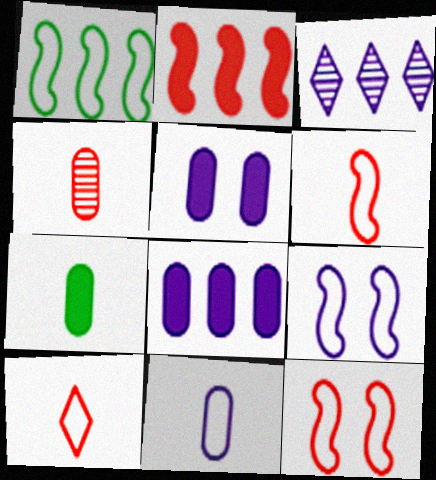[[1, 6, 9], 
[3, 7, 12], 
[4, 7, 11]]